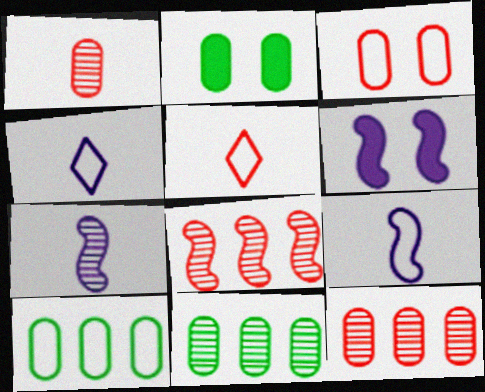[[2, 4, 8], 
[5, 6, 11]]